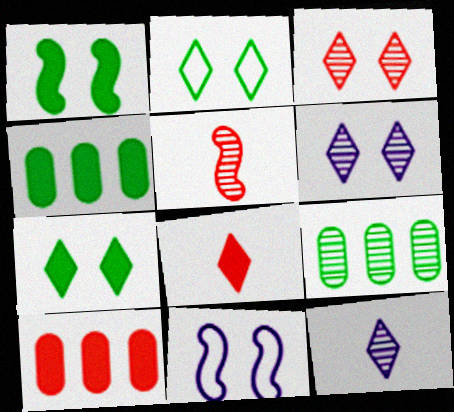[[5, 6, 9], 
[8, 9, 11]]